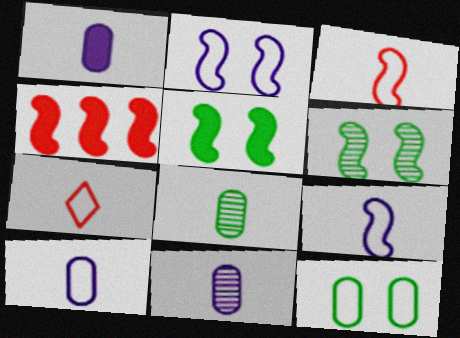[[1, 10, 11], 
[4, 6, 9]]